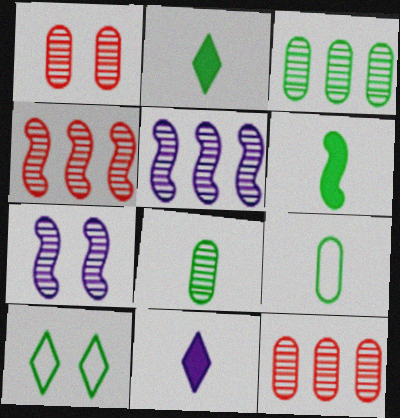[[3, 6, 10]]